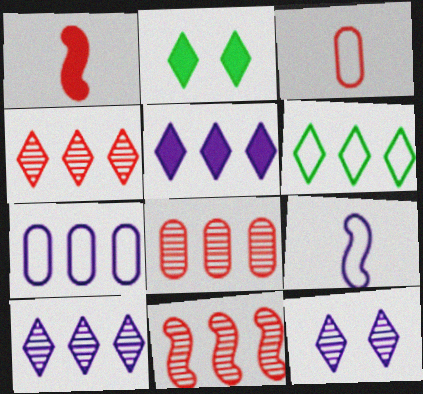[[2, 8, 9], 
[4, 5, 6], 
[4, 8, 11]]